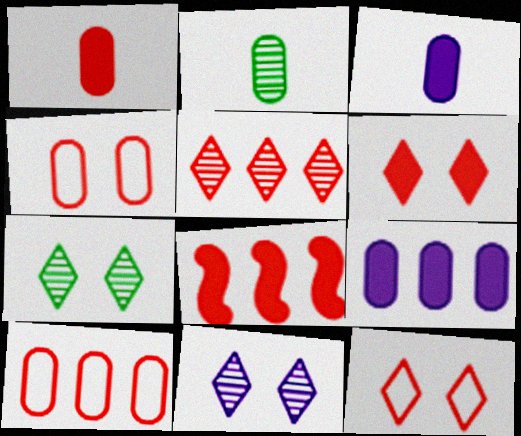[[1, 6, 8], 
[2, 4, 9], 
[5, 8, 10]]